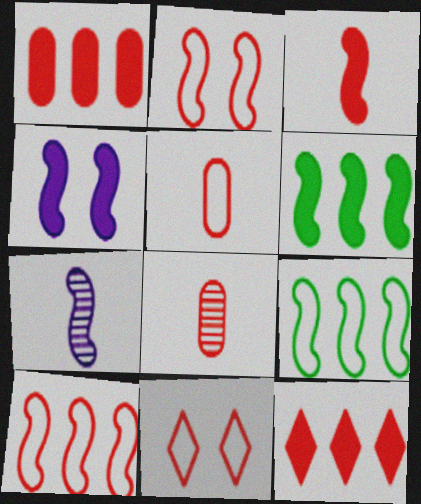[[2, 6, 7], 
[2, 8, 12], 
[3, 4, 6], 
[5, 10, 11]]